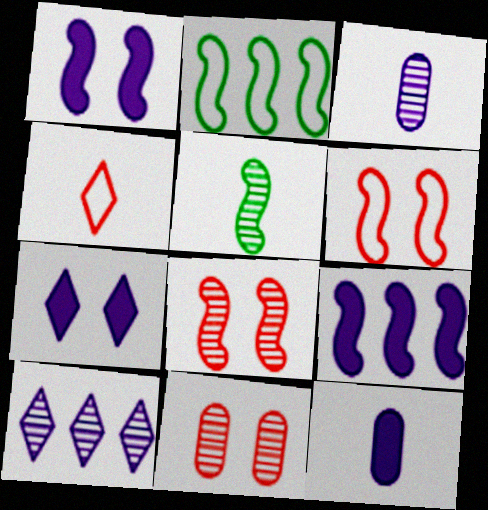[[4, 5, 12], 
[5, 6, 9], 
[5, 10, 11], 
[7, 9, 12]]